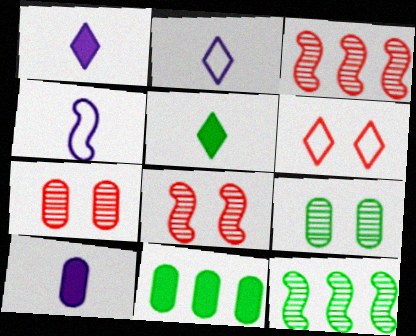[[2, 8, 11], 
[6, 10, 12]]